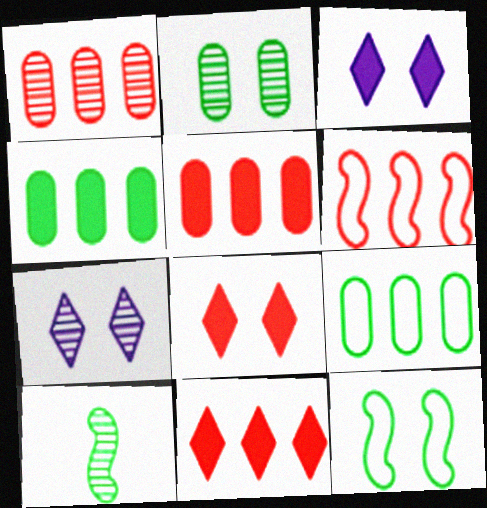[[1, 6, 11], 
[1, 7, 10]]